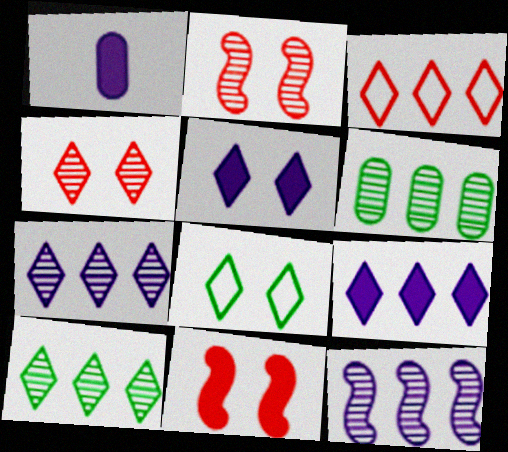[[3, 9, 10], 
[4, 5, 8]]